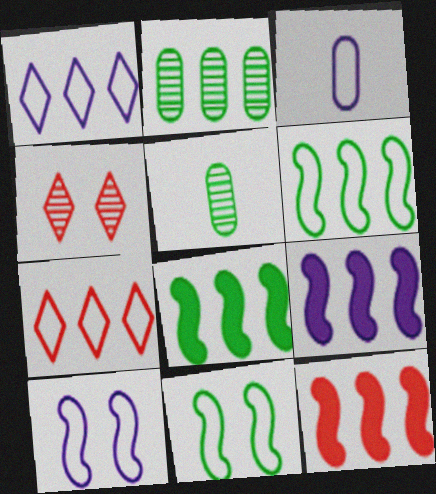[[1, 2, 12], 
[1, 3, 10], 
[2, 7, 9], 
[3, 4, 8], 
[3, 7, 11], 
[8, 9, 12]]